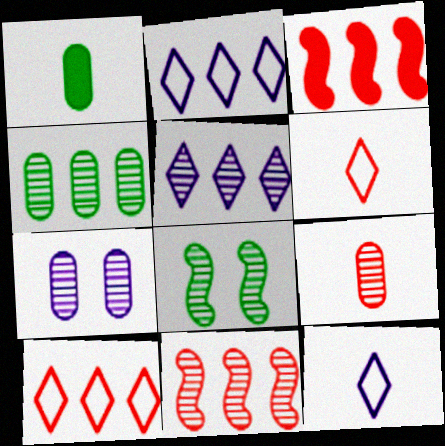[[2, 3, 4], 
[4, 5, 11], 
[4, 7, 9], 
[5, 8, 9]]